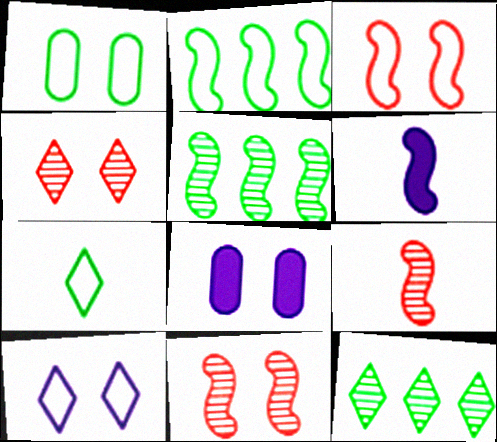[[1, 2, 7], 
[1, 3, 10], 
[2, 6, 11], 
[3, 5, 6]]